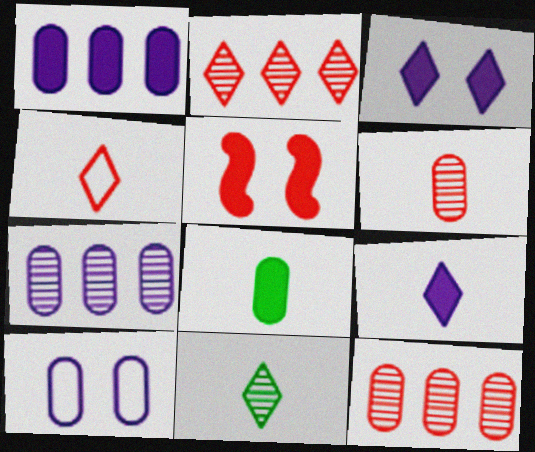[[4, 5, 12], 
[4, 9, 11], 
[8, 10, 12]]